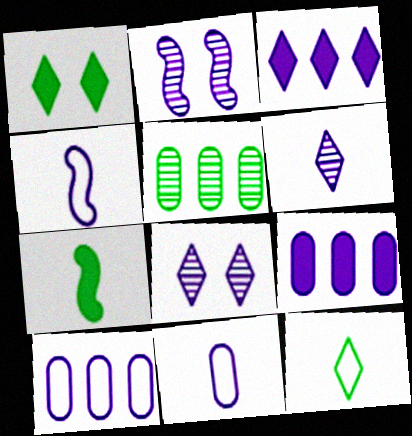[[2, 3, 11], 
[4, 8, 9]]